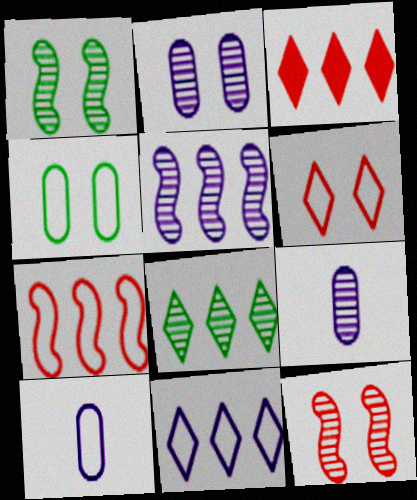[[1, 3, 10], 
[3, 8, 11], 
[8, 9, 12]]